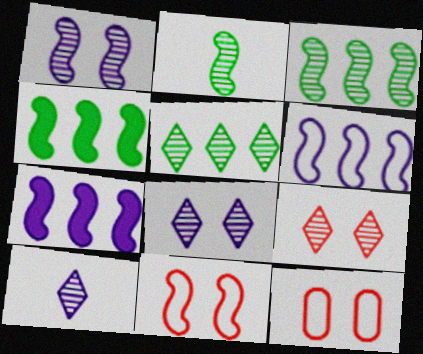[[2, 7, 11], 
[4, 10, 12], 
[5, 9, 10]]